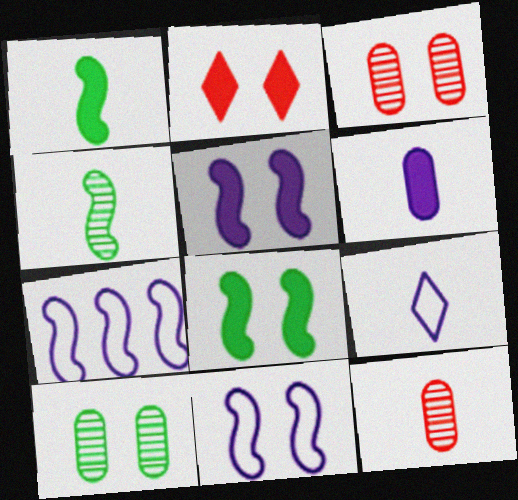[[1, 9, 12], 
[2, 10, 11]]